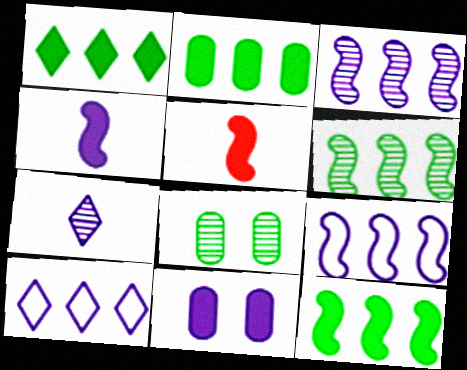[[1, 2, 12], 
[1, 5, 11], 
[5, 8, 10], 
[7, 9, 11]]